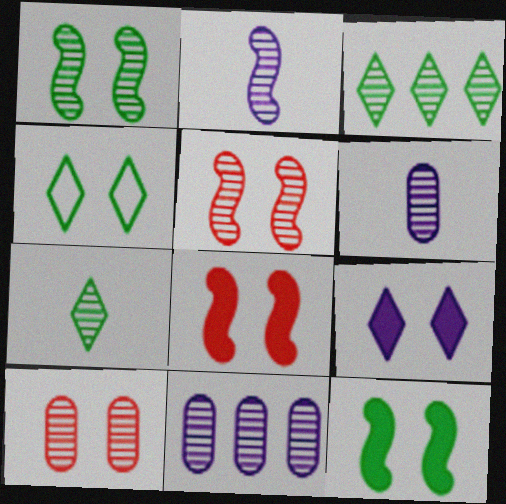[[2, 3, 10], 
[3, 5, 6], 
[5, 7, 11]]